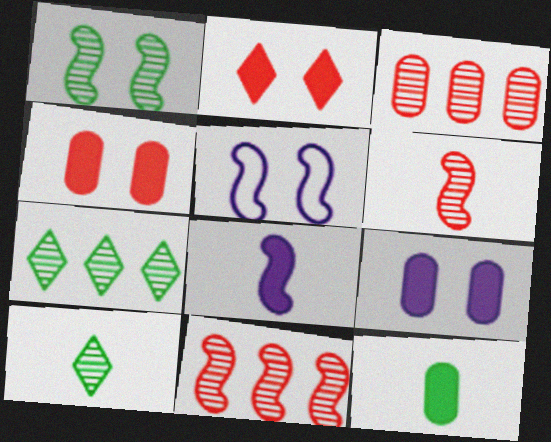[]